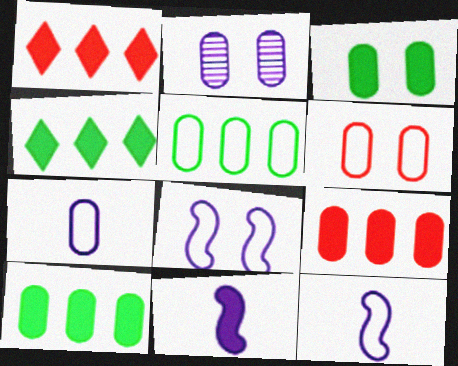[[1, 3, 11], 
[2, 3, 6], 
[5, 6, 7]]